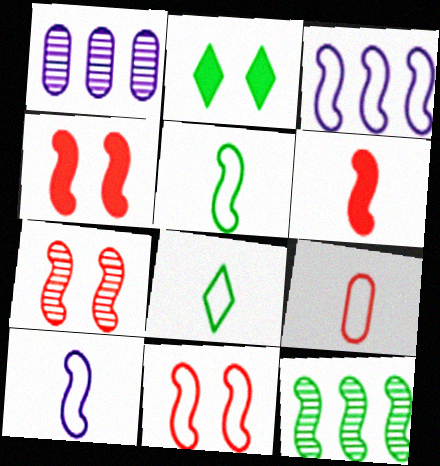[[1, 4, 8], 
[3, 5, 11], 
[4, 7, 11], 
[4, 10, 12], 
[8, 9, 10]]